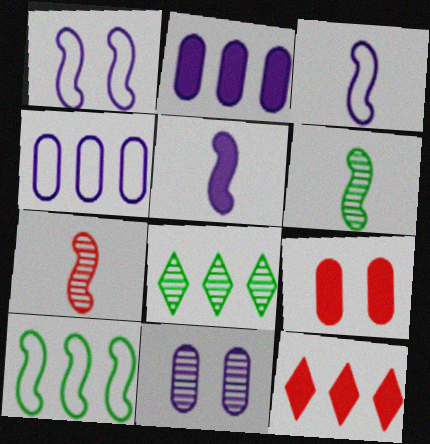[[3, 8, 9], 
[7, 8, 11]]